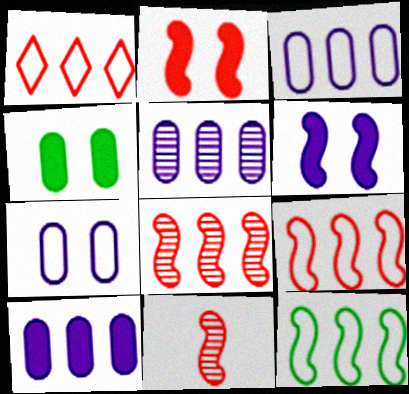[[1, 3, 12], 
[2, 9, 11], 
[3, 5, 10], 
[6, 11, 12]]